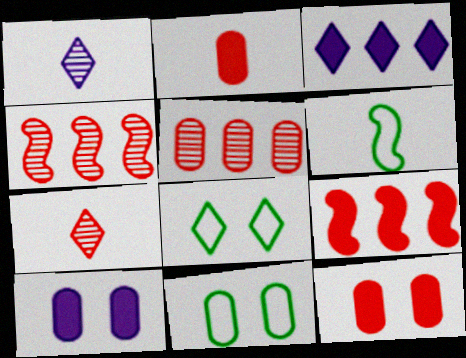[[1, 2, 6], 
[1, 9, 11], 
[3, 7, 8]]